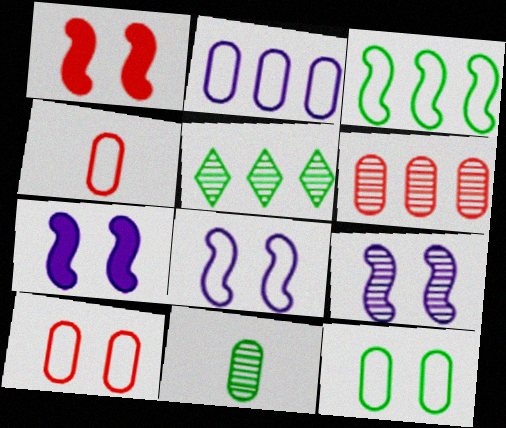[[2, 4, 12], 
[4, 5, 7], 
[7, 8, 9]]